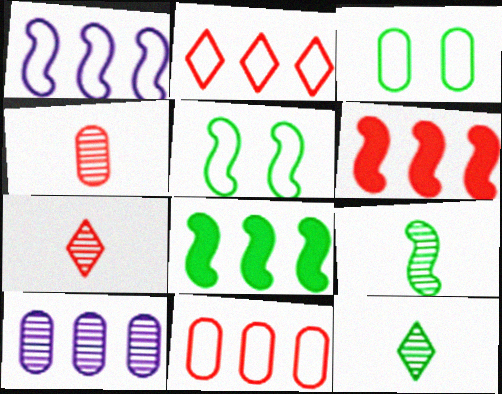[[2, 8, 10], 
[3, 8, 12], 
[5, 8, 9]]